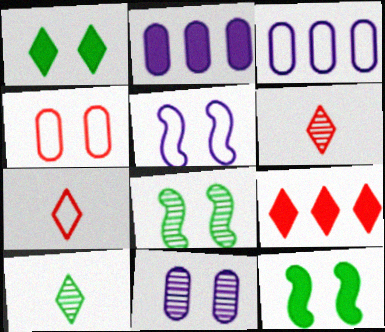[[2, 7, 8], 
[3, 6, 12]]